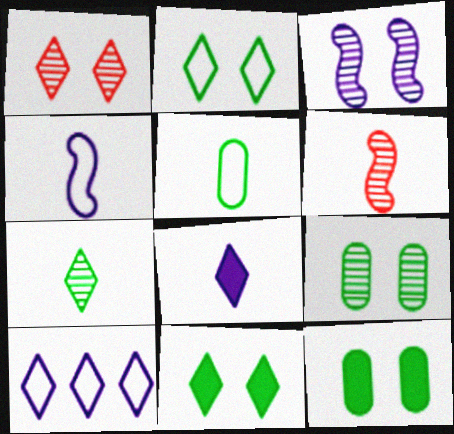[[1, 3, 9], 
[5, 6, 8], 
[6, 10, 12]]